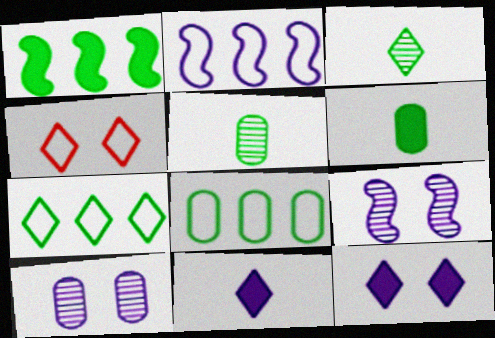[[2, 10, 11]]